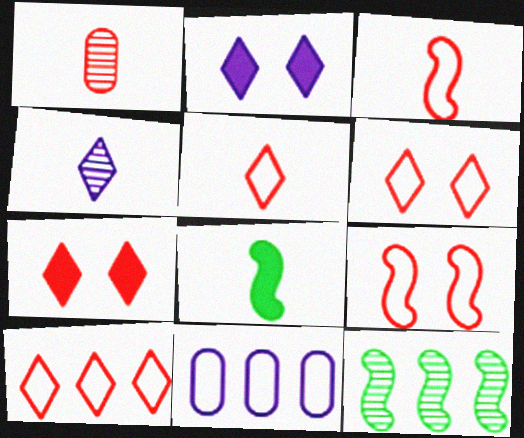[[5, 6, 10]]